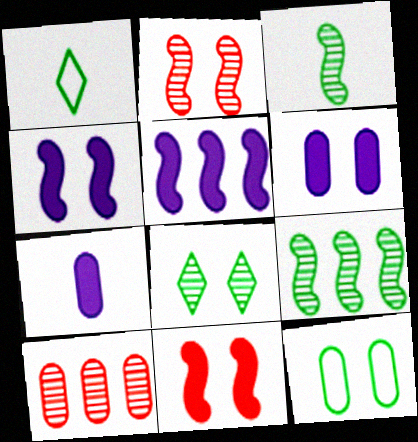[[1, 4, 10], 
[7, 10, 12]]